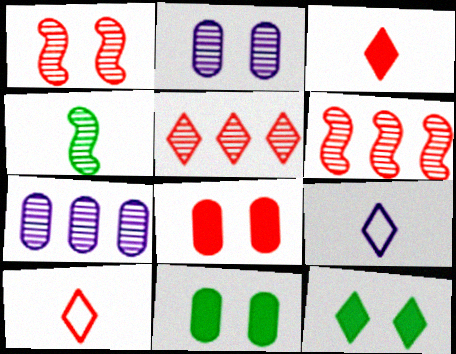[[2, 4, 5], 
[5, 9, 12], 
[6, 8, 10], 
[6, 9, 11]]